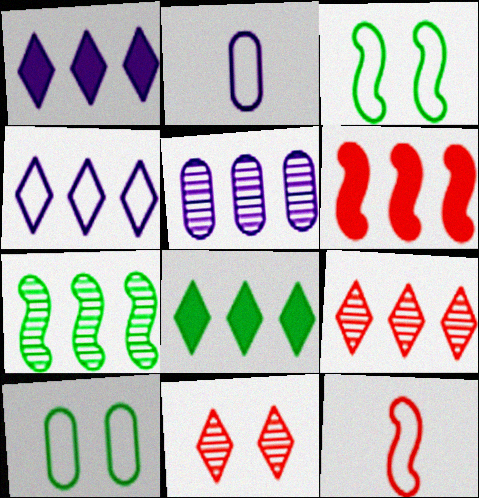[[4, 8, 9], 
[4, 10, 12], 
[5, 7, 9]]